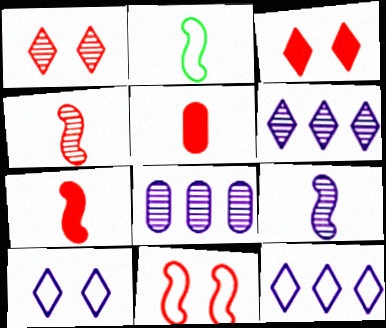[[2, 3, 8], 
[2, 7, 9]]